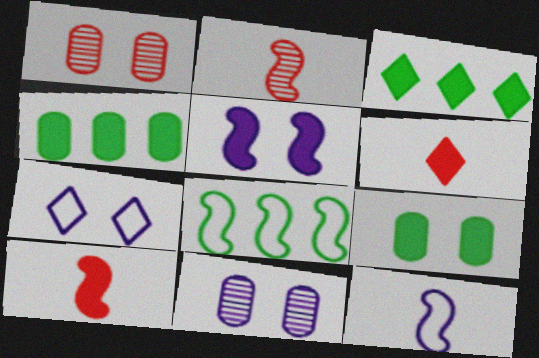[[1, 3, 12], 
[2, 4, 7], 
[2, 5, 8], 
[4, 5, 6], 
[5, 7, 11], 
[6, 8, 11]]